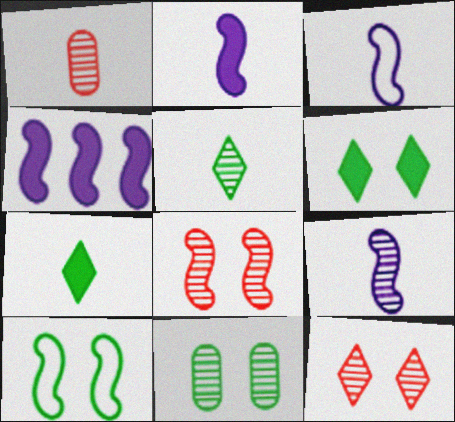[[1, 3, 7], 
[1, 5, 9], 
[2, 3, 9], 
[6, 10, 11]]